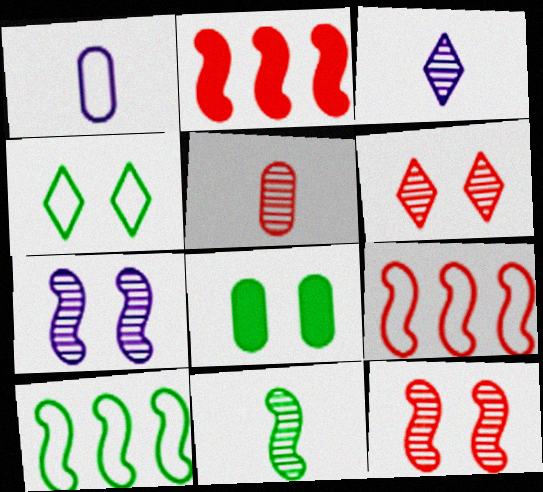[[1, 4, 9], 
[3, 5, 11], 
[3, 8, 9]]